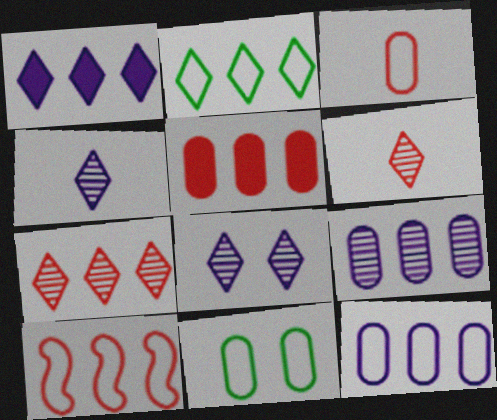[[1, 2, 7], 
[2, 10, 12], 
[3, 11, 12], 
[5, 7, 10]]